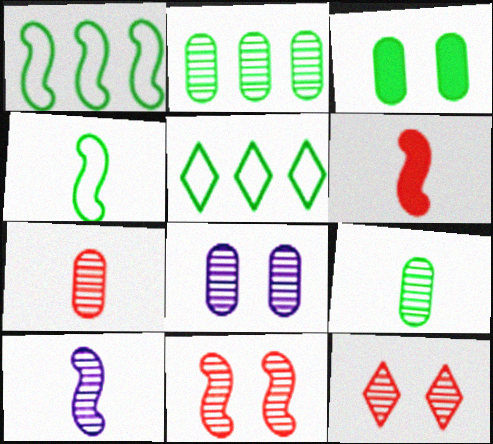[[2, 7, 8], 
[2, 10, 12], 
[4, 6, 10], 
[5, 6, 8]]